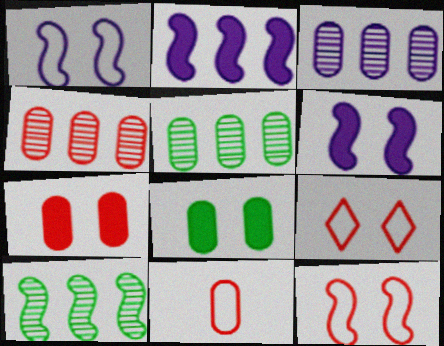[[3, 4, 5], 
[3, 8, 11], 
[4, 7, 11]]